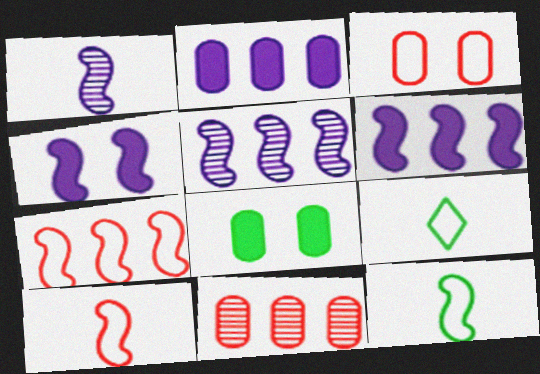[[4, 9, 11]]